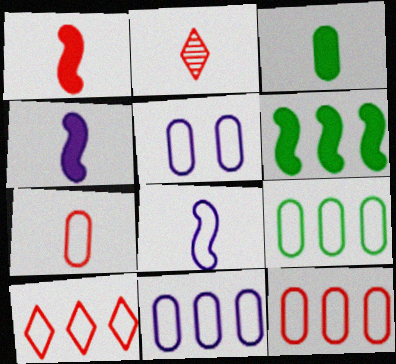[[1, 2, 7], 
[2, 3, 8], 
[2, 5, 6], 
[5, 7, 9], 
[9, 11, 12]]